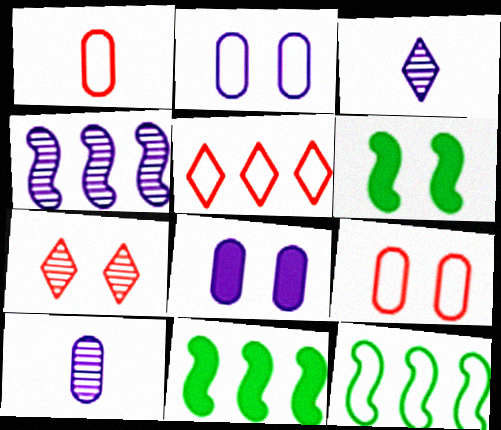[[2, 6, 7], 
[3, 9, 11], 
[5, 6, 10]]